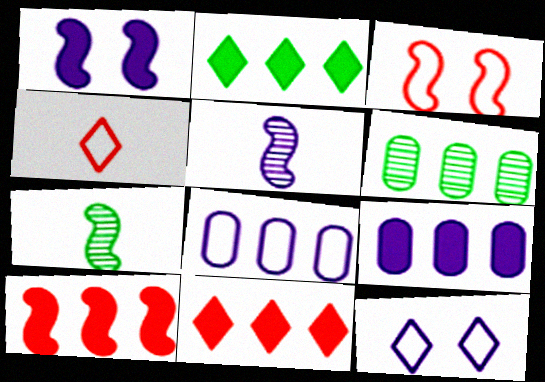[[1, 4, 6], 
[2, 9, 10], 
[5, 9, 12]]